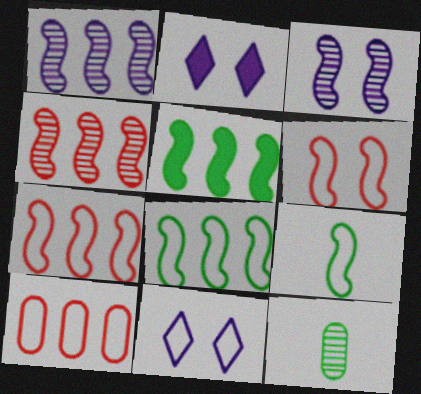[[1, 5, 7], 
[2, 7, 12], 
[9, 10, 11]]